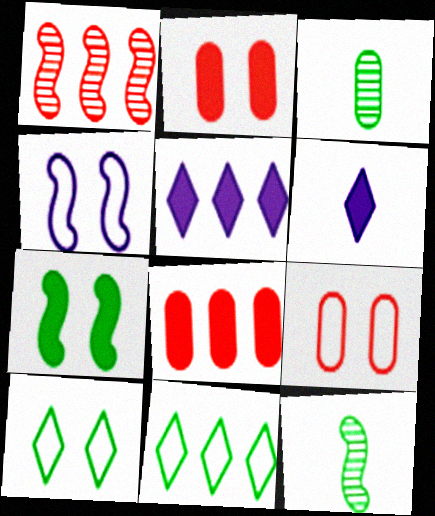[[3, 7, 11], 
[4, 9, 10], 
[5, 9, 12], 
[6, 7, 8]]